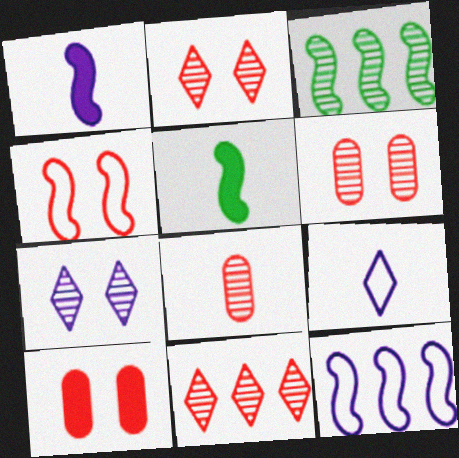[[1, 3, 4], 
[2, 4, 10], 
[3, 7, 8], 
[3, 9, 10], 
[5, 8, 9]]